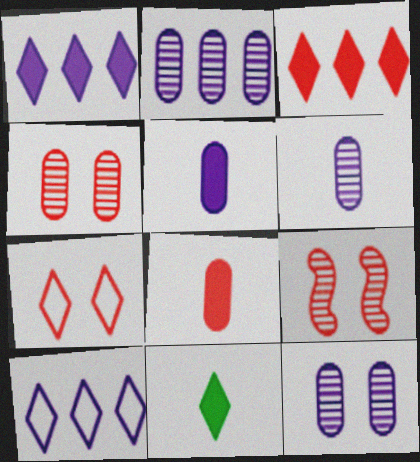[[2, 6, 12]]